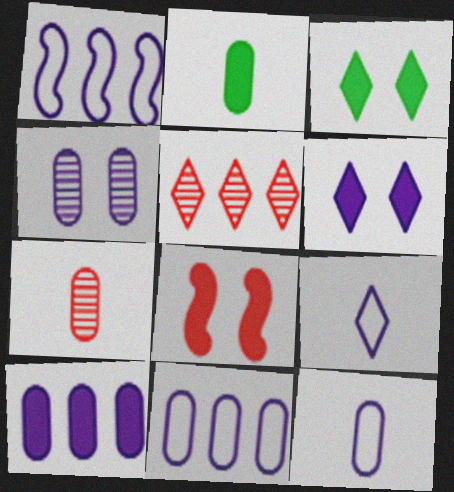[[1, 3, 7], 
[2, 7, 12], 
[3, 5, 9], 
[4, 10, 12]]